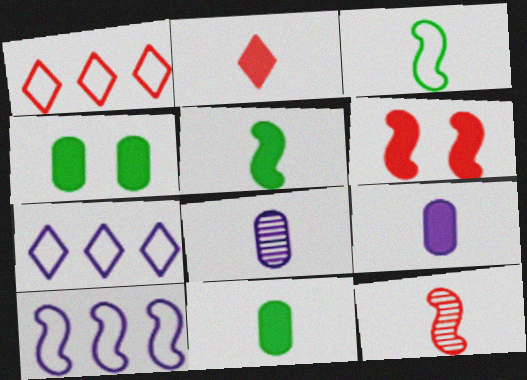[[2, 3, 8], 
[2, 5, 9], 
[4, 7, 12]]